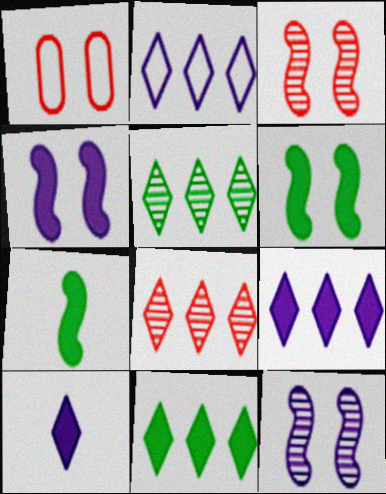[[2, 8, 11]]